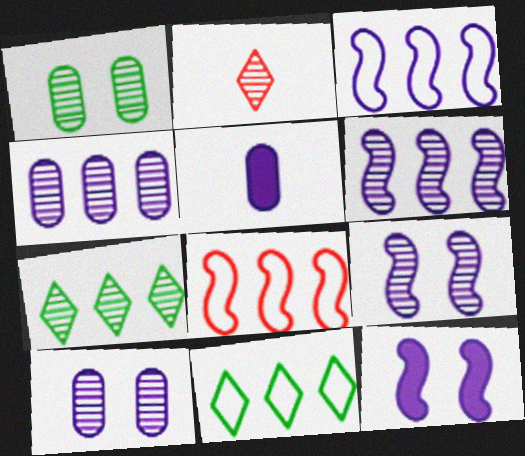[[1, 2, 6]]